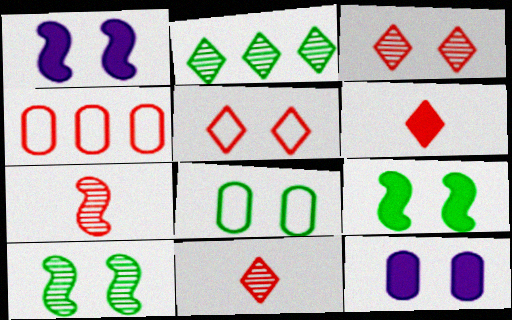[[1, 3, 8], 
[5, 10, 12]]